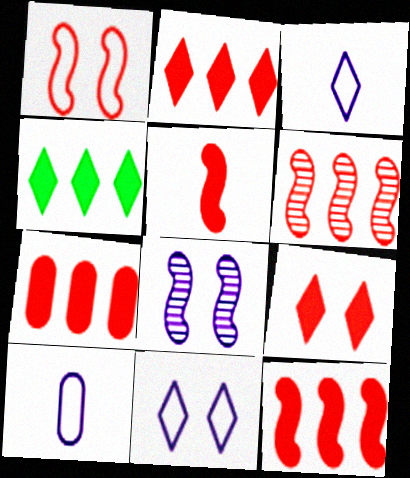[[1, 5, 6], 
[2, 7, 12], 
[5, 7, 9]]